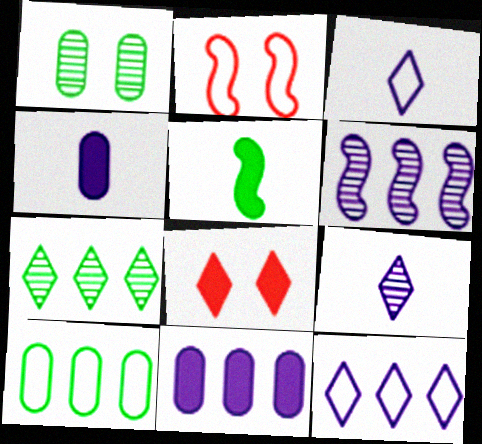[[2, 3, 10], 
[2, 4, 7], 
[2, 5, 6], 
[3, 7, 8], 
[5, 8, 11], 
[6, 11, 12]]